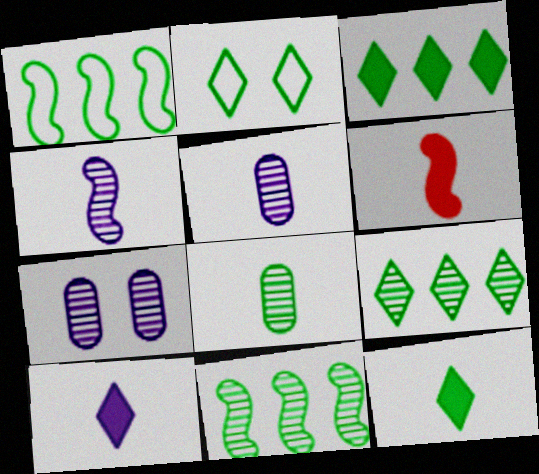[[2, 9, 12]]